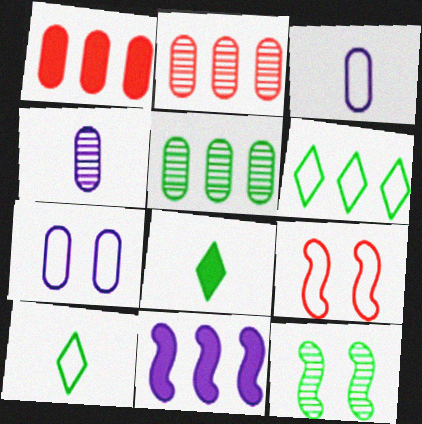[[2, 6, 11], 
[3, 6, 9]]